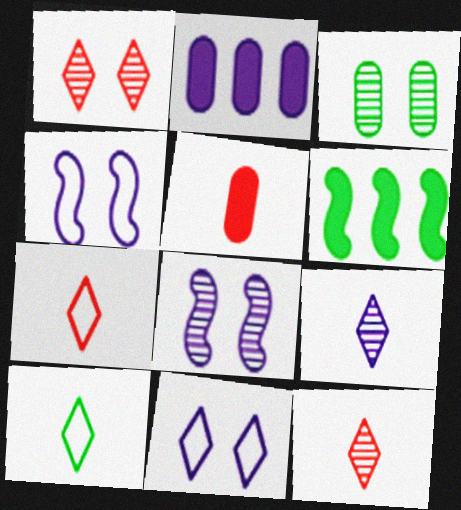[[1, 3, 8], 
[2, 4, 9], 
[3, 6, 10]]